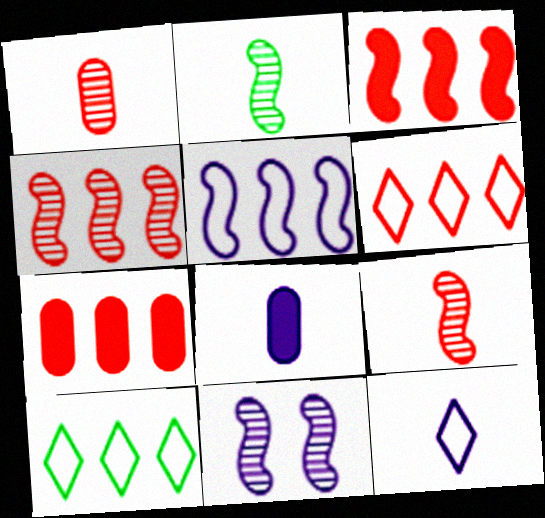[[2, 4, 11], 
[4, 6, 7]]